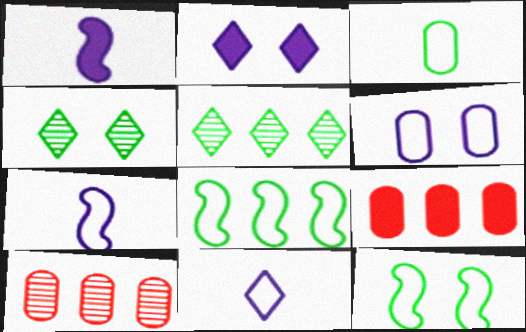[[4, 7, 9]]